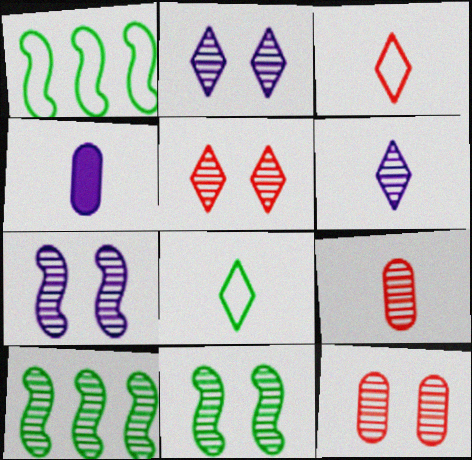[[1, 4, 5], 
[2, 9, 10], 
[2, 11, 12], 
[6, 10, 12]]